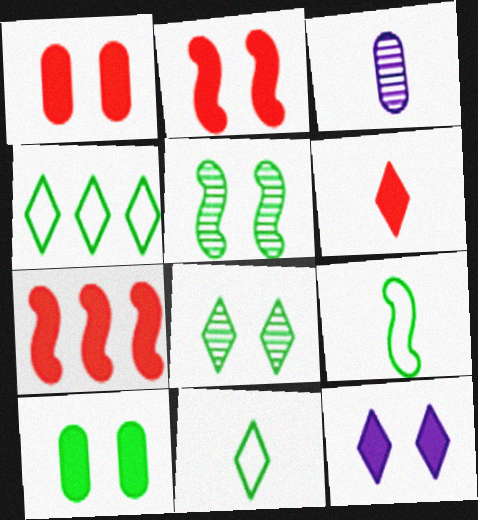[[1, 6, 7], 
[2, 3, 4], 
[2, 10, 12], 
[3, 6, 9]]